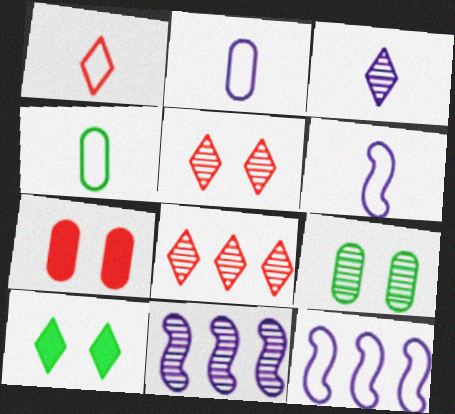[[1, 4, 6]]